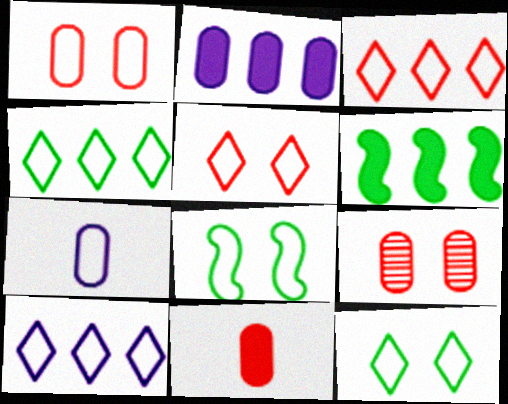[[3, 4, 10], 
[3, 7, 8]]